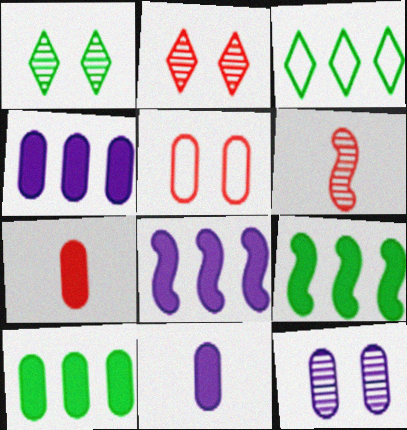[]